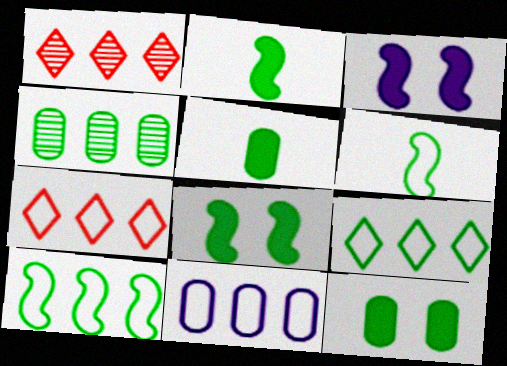[[7, 10, 11]]